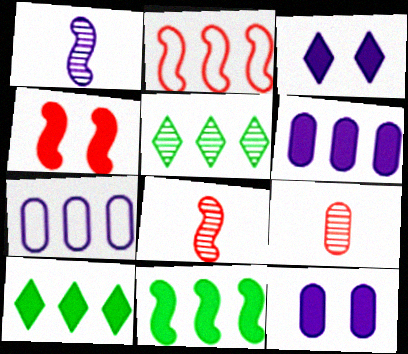[[1, 3, 7], 
[2, 4, 8], 
[2, 5, 6]]